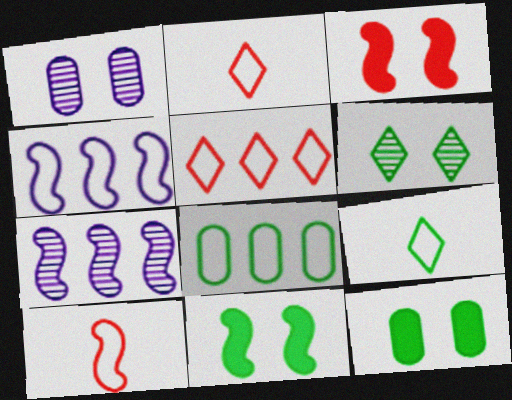[[2, 7, 12], 
[4, 5, 8], 
[7, 10, 11]]